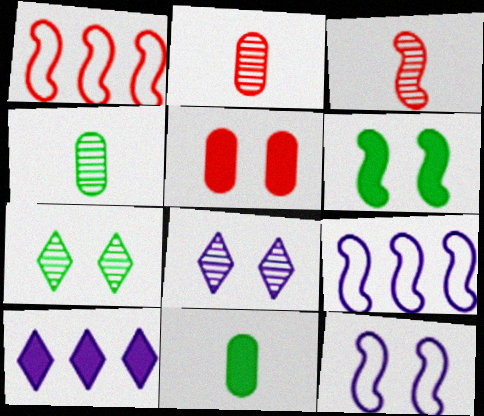[[1, 8, 11], 
[3, 6, 9], 
[5, 7, 12]]